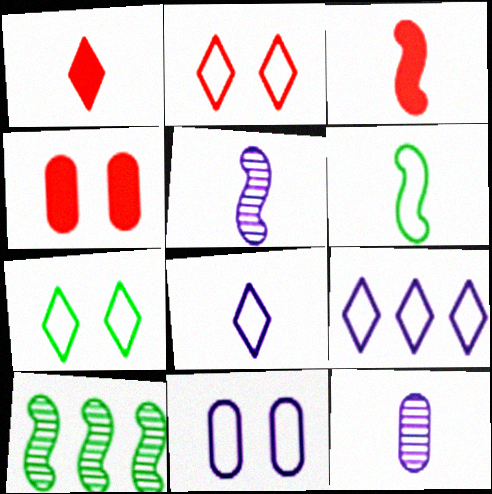[[1, 6, 12], 
[1, 10, 11], 
[3, 5, 6], 
[4, 8, 10]]